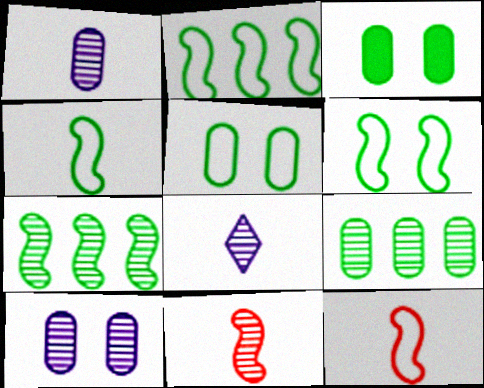[[2, 4, 6]]